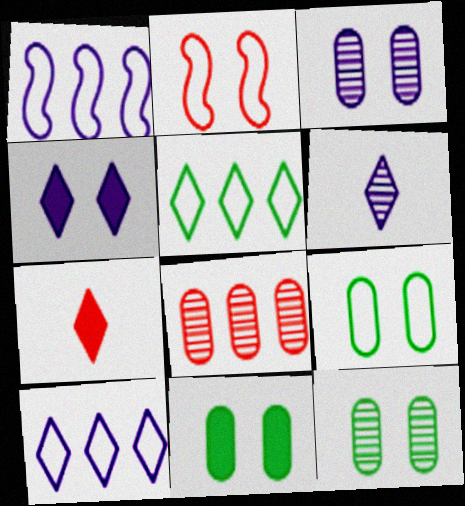[[1, 7, 12], 
[2, 4, 12], 
[2, 7, 8], 
[4, 6, 10], 
[9, 11, 12]]